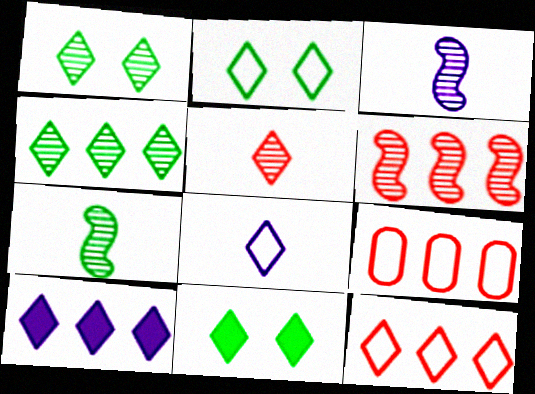[[1, 2, 11], 
[2, 5, 10], 
[2, 8, 12], 
[3, 9, 11], 
[4, 10, 12]]